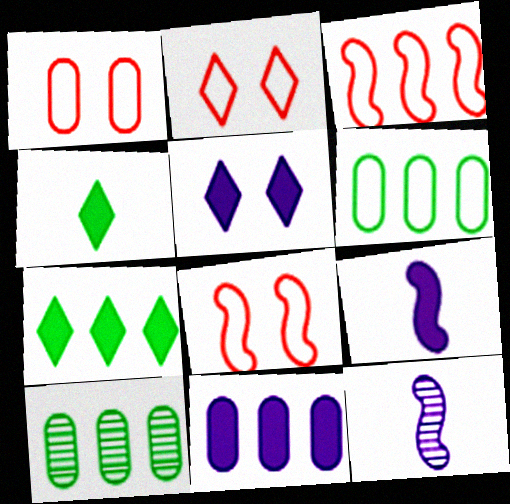[[1, 2, 8], 
[1, 7, 12], 
[2, 9, 10], 
[5, 9, 11]]